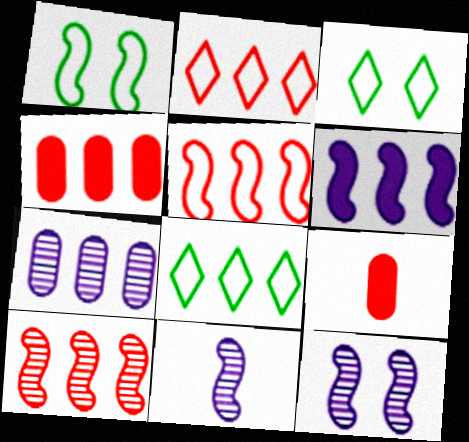[[2, 4, 10], 
[3, 4, 11], 
[8, 9, 12]]